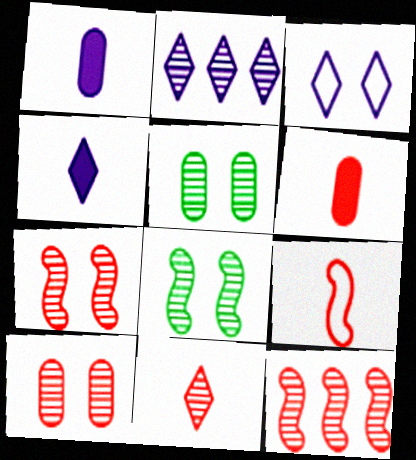[[2, 3, 4], 
[6, 9, 11], 
[10, 11, 12]]